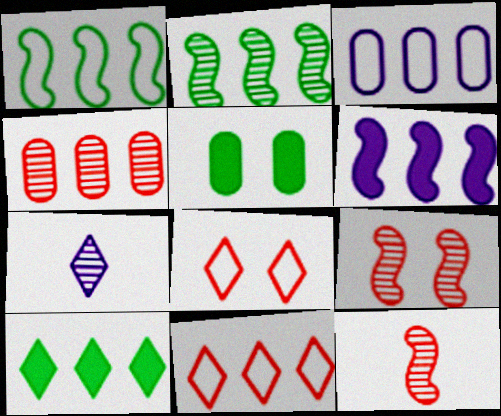[[1, 3, 11], 
[7, 8, 10]]